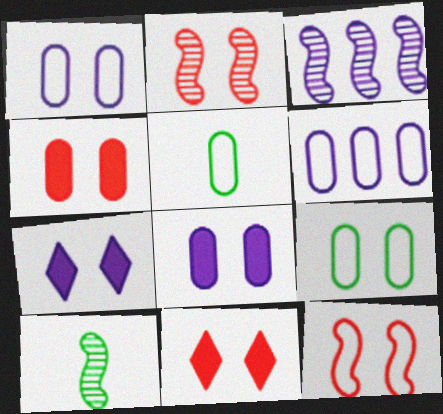[[2, 3, 10], 
[2, 7, 9], 
[3, 5, 11], 
[6, 10, 11]]